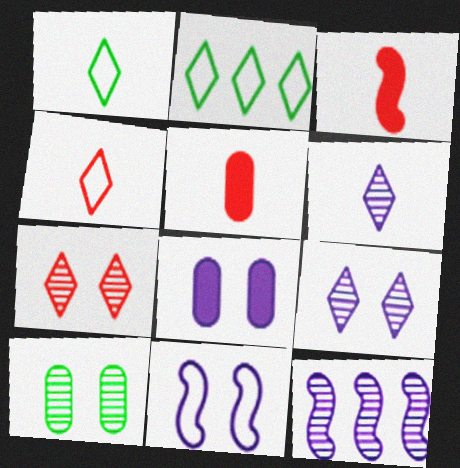[[8, 9, 11]]